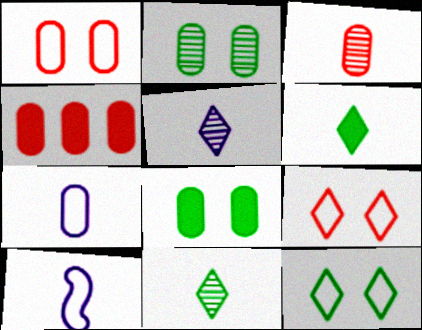[[1, 3, 4], 
[2, 4, 7], 
[3, 6, 10]]